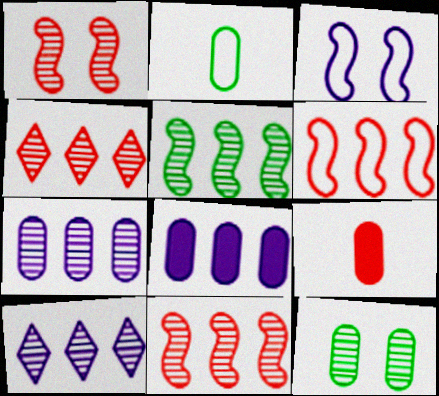[[4, 5, 7]]